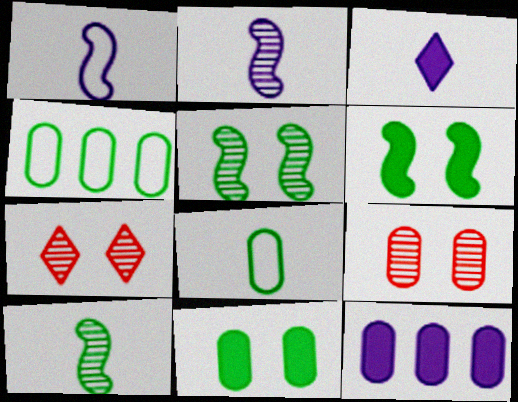[[8, 9, 12]]